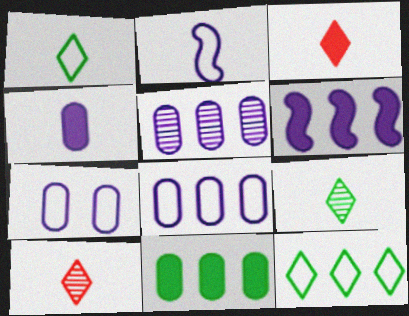[[4, 5, 7]]